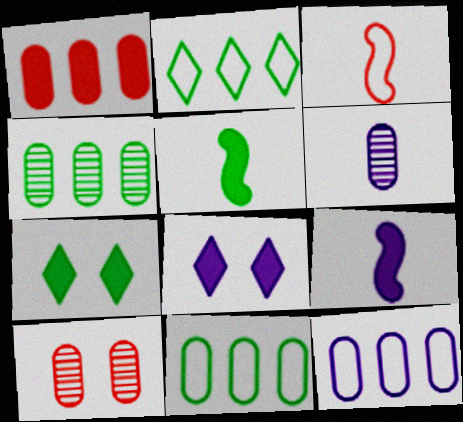[[1, 4, 12], 
[1, 5, 8], 
[1, 7, 9], 
[2, 9, 10], 
[3, 4, 8], 
[4, 6, 10]]